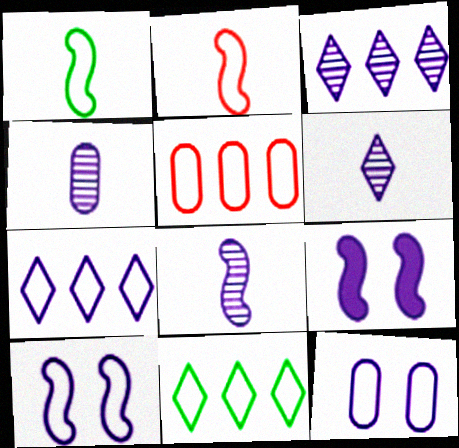[[2, 11, 12], 
[4, 6, 8], 
[4, 7, 9]]